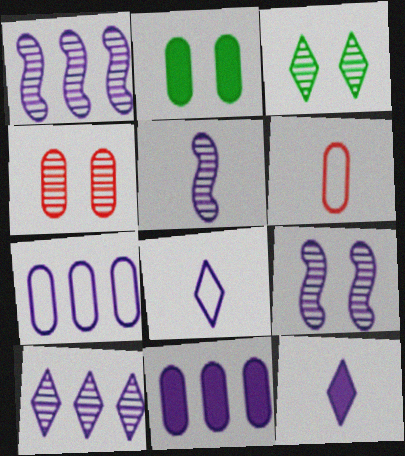[[1, 5, 9], 
[3, 4, 9], 
[7, 9, 12], 
[8, 9, 11]]